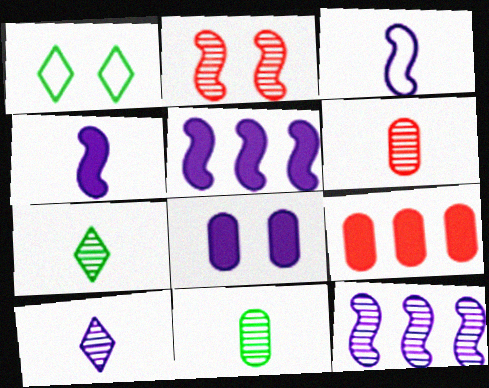[[1, 2, 8], 
[1, 5, 6]]